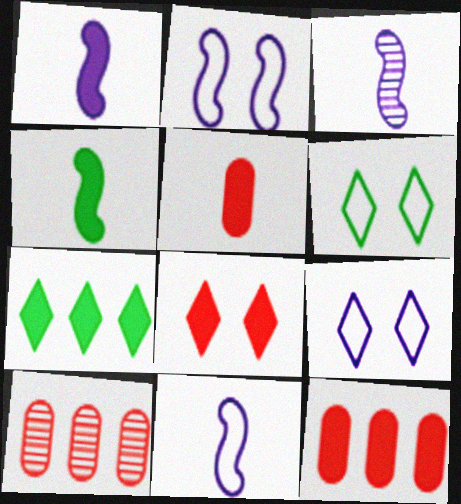[[1, 3, 11], 
[1, 6, 10], 
[3, 6, 12], 
[4, 9, 10]]